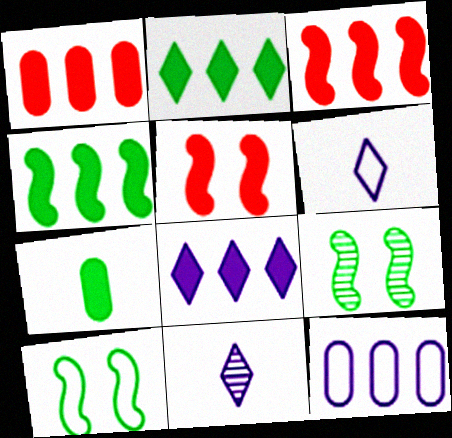[[1, 4, 8], 
[1, 6, 9], 
[1, 10, 11], 
[5, 7, 8]]